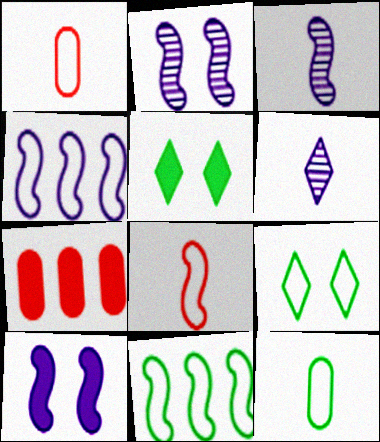[[1, 4, 9], 
[3, 4, 10], 
[3, 7, 9], 
[9, 11, 12]]